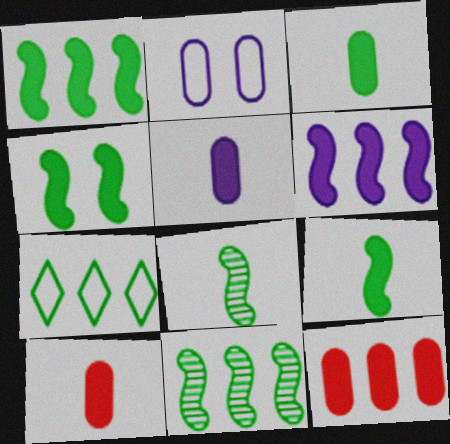[[1, 4, 9], 
[3, 5, 10]]